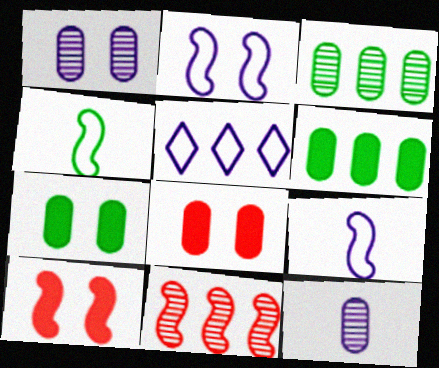[[5, 6, 11]]